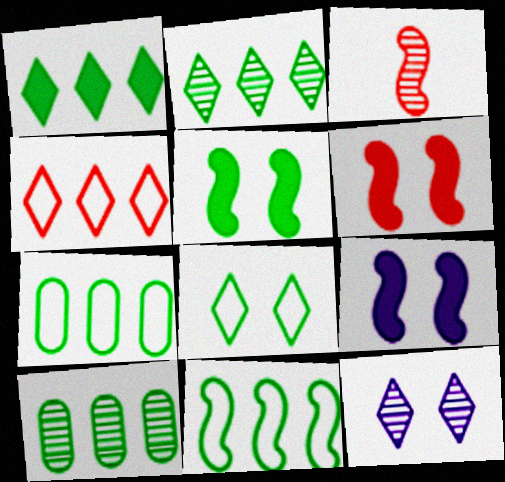[[1, 10, 11], 
[3, 9, 11], 
[3, 10, 12], 
[5, 6, 9]]